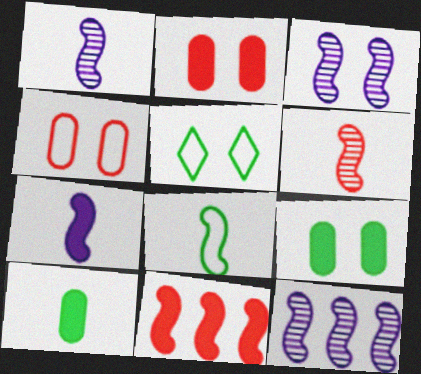[[1, 3, 12], 
[2, 3, 5], 
[3, 8, 11], 
[6, 7, 8]]